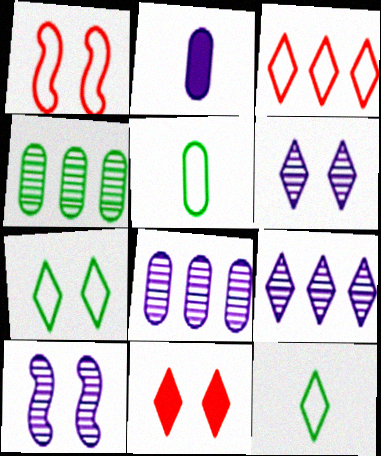[[6, 7, 11], 
[9, 11, 12]]